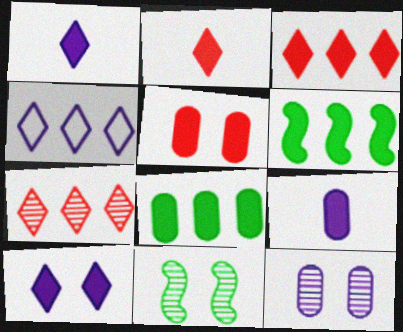[[1, 5, 6], 
[5, 8, 9]]